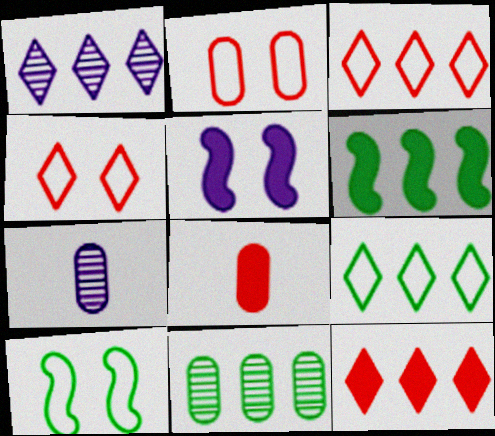[[1, 8, 10], 
[1, 9, 12], 
[4, 6, 7], 
[6, 9, 11], 
[7, 10, 12]]